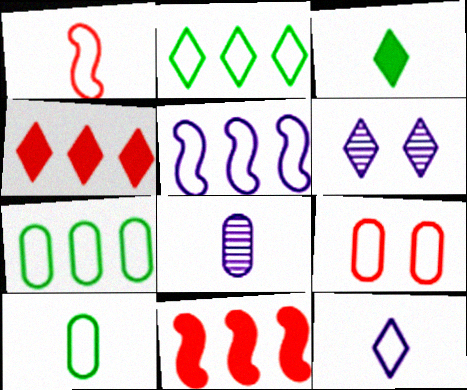[[1, 3, 8], 
[1, 10, 12], 
[6, 10, 11]]